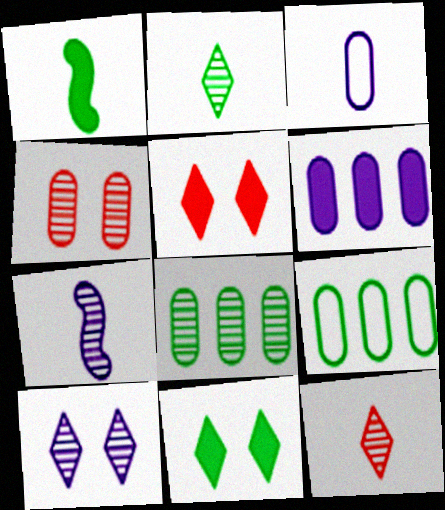[[1, 3, 12], 
[1, 5, 6], 
[5, 7, 9]]